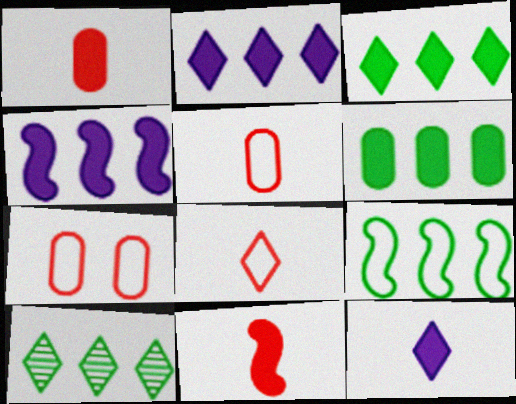[[6, 9, 10]]